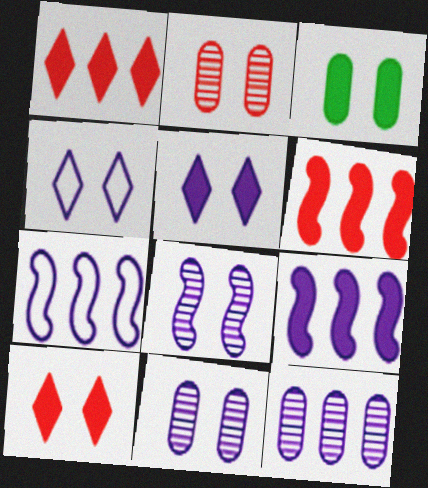[]